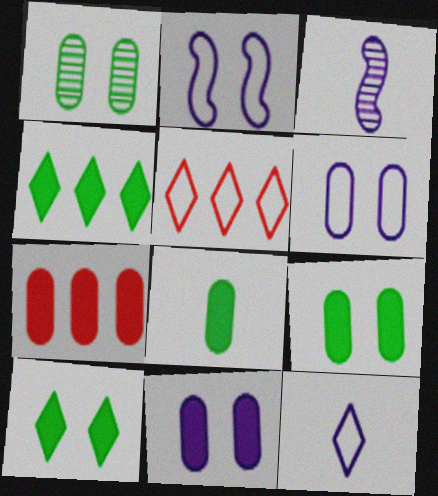[[3, 5, 9], 
[7, 8, 11]]